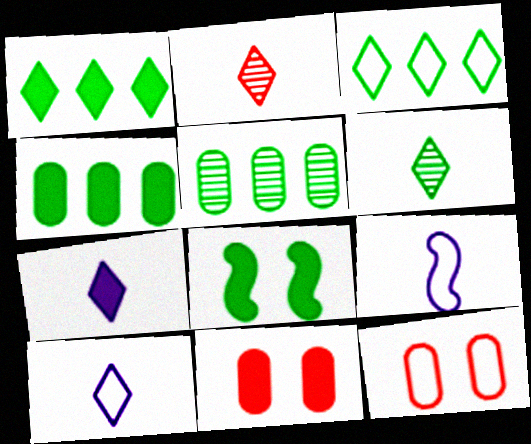[[3, 9, 12]]